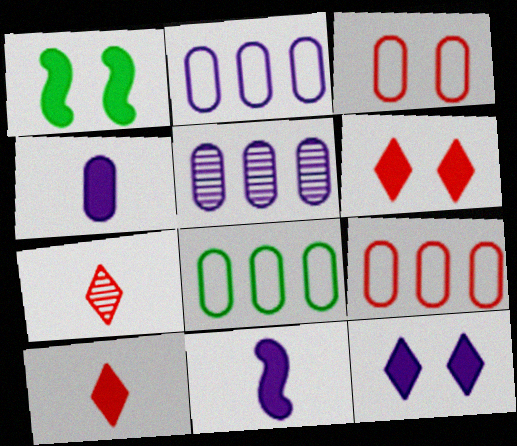[[1, 2, 7], 
[2, 8, 9]]